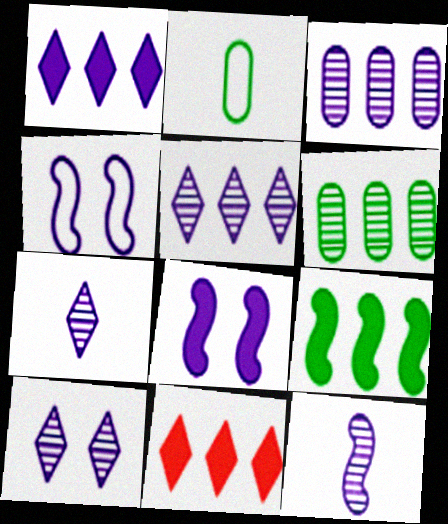[[3, 10, 12], 
[5, 7, 10]]